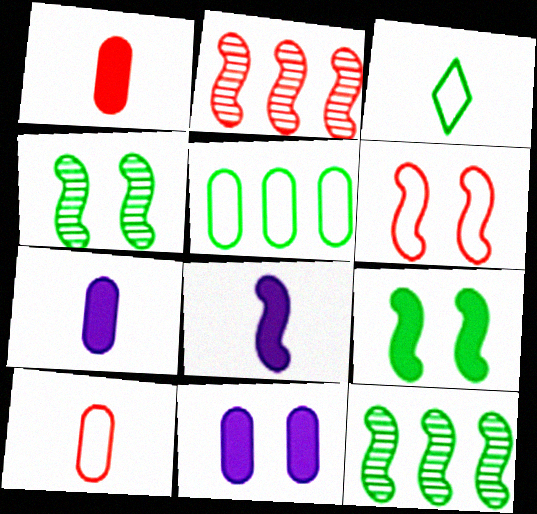[[2, 3, 11], 
[6, 8, 12]]